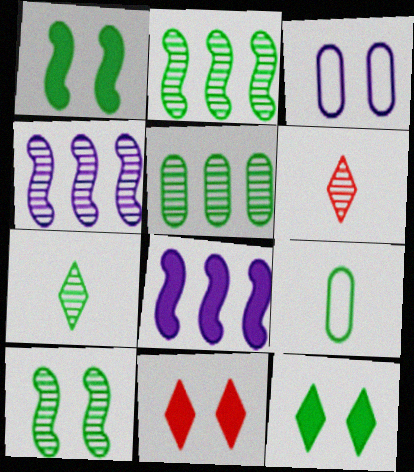[[2, 9, 12], 
[3, 10, 11], 
[4, 9, 11], 
[5, 7, 10]]